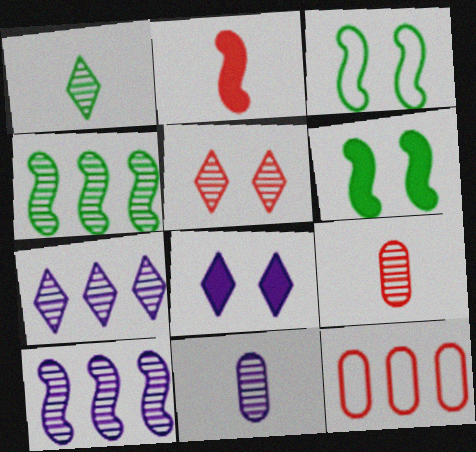[[1, 5, 7], 
[2, 3, 10], 
[2, 5, 12], 
[4, 5, 11]]